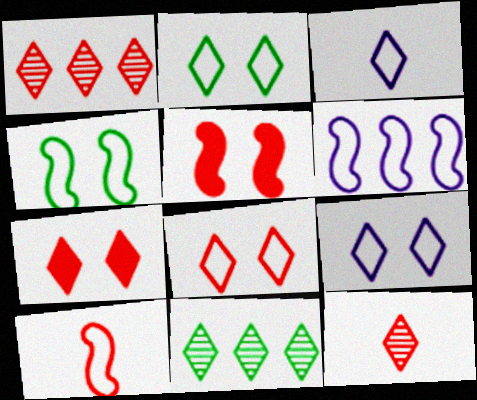[[2, 8, 9], 
[3, 7, 11], 
[4, 6, 10]]